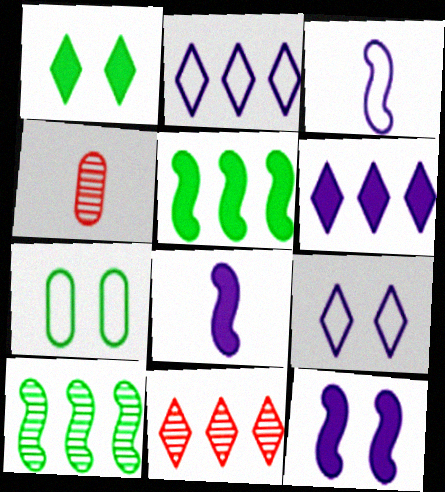[[4, 5, 9], 
[7, 8, 11]]